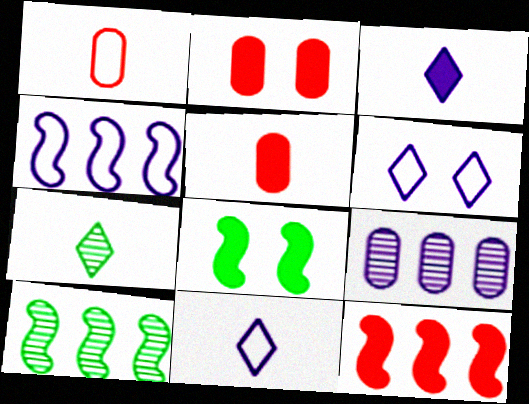[[2, 4, 7], 
[2, 10, 11], 
[4, 10, 12], 
[5, 6, 10]]